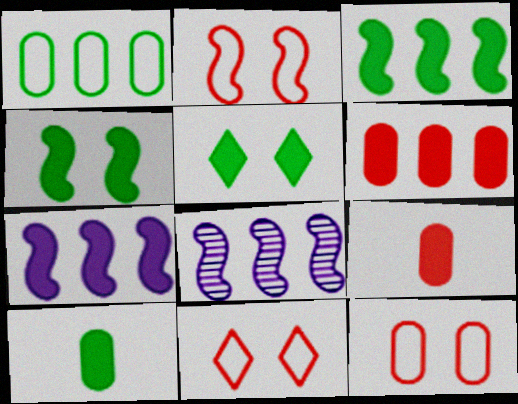[[2, 11, 12], 
[3, 5, 10], 
[5, 7, 9], 
[8, 10, 11]]